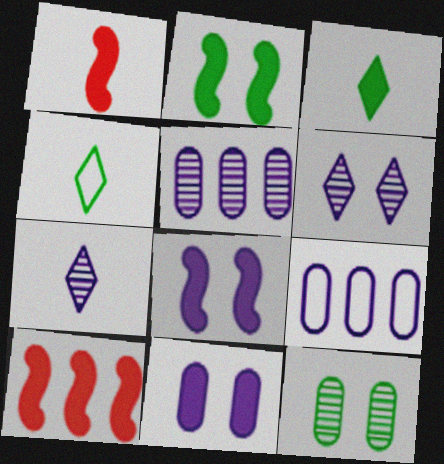[[3, 10, 11], 
[7, 8, 9]]